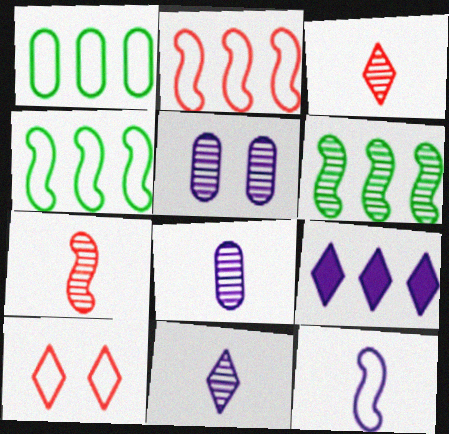[[1, 10, 12], 
[3, 5, 6], 
[5, 9, 12]]